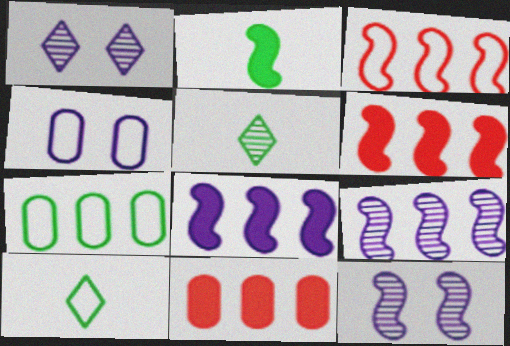[[2, 3, 12], 
[3, 4, 10], 
[4, 5, 6], 
[10, 11, 12]]